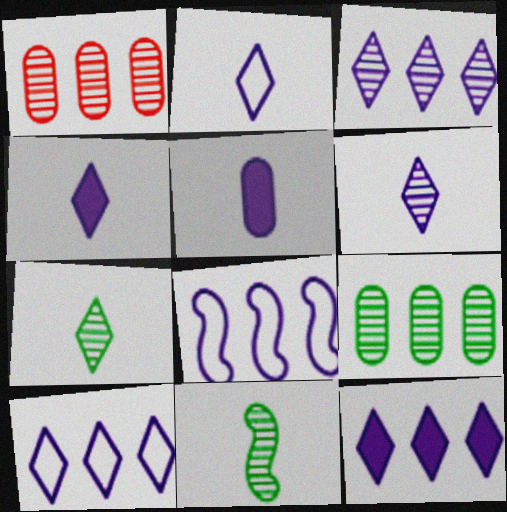[[2, 4, 6], 
[3, 10, 12]]